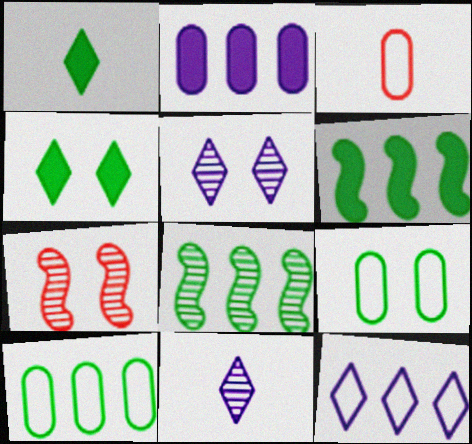[[1, 8, 9], 
[3, 5, 6]]